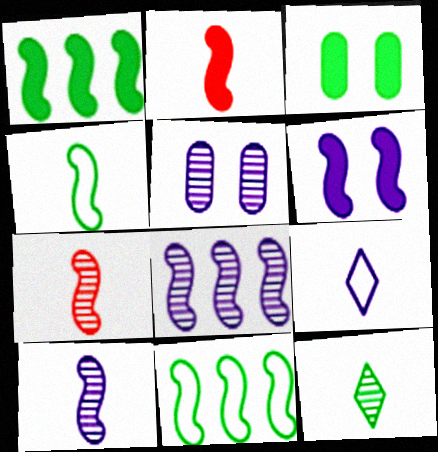[[1, 2, 6], 
[2, 4, 10], 
[3, 11, 12], 
[6, 7, 11]]